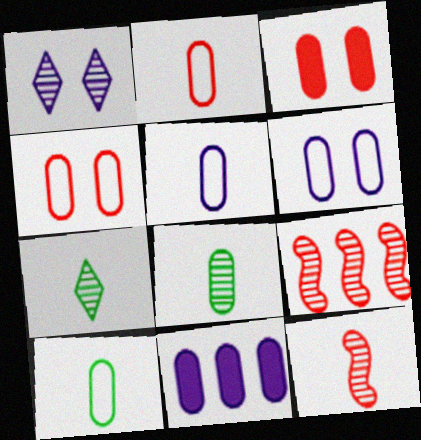[[1, 8, 9], 
[2, 5, 10], 
[4, 8, 11]]